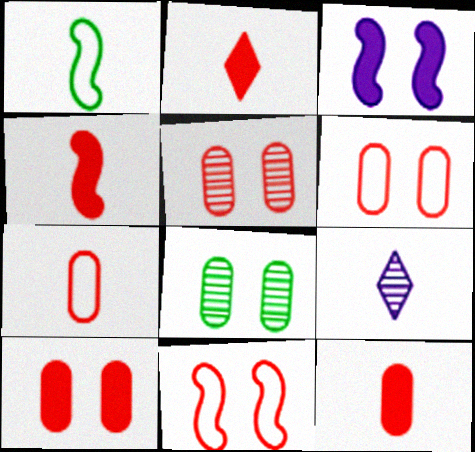[[1, 9, 12], 
[2, 4, 12], 
[5, 6, 10]]